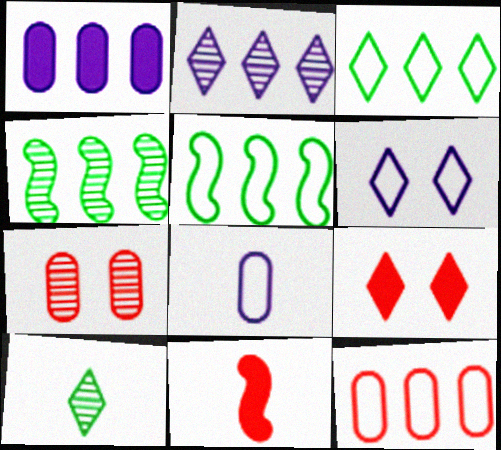[[4, 8, 9], 
[8, 10, 11]]